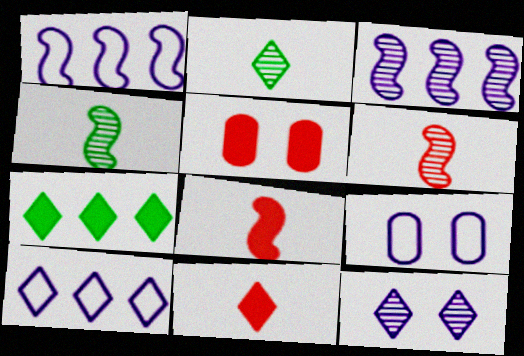[[1, 2, 5], 
[4, 5, 10], 
[6, 7, 9]]